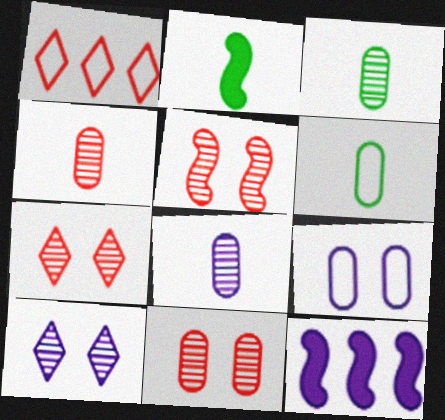[[3, 4, 8], 
[5, 7, 11], 
[6, 7, 12]]